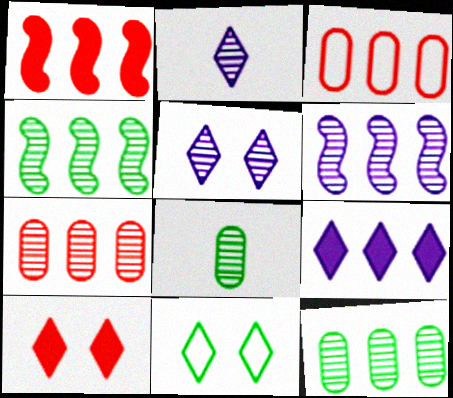[[3, 4, 9], 
[5, 10, 11]]